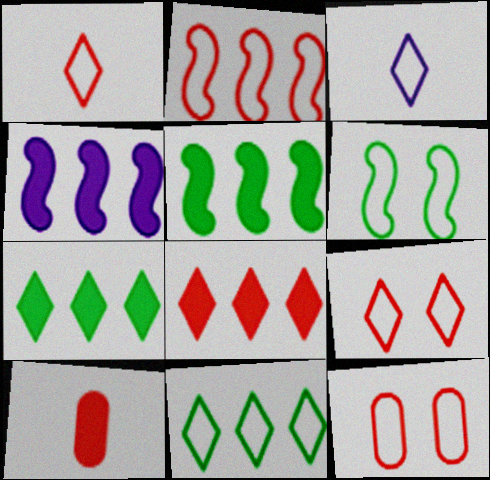[[1, 2, 12], 
[3, 9, 11]]